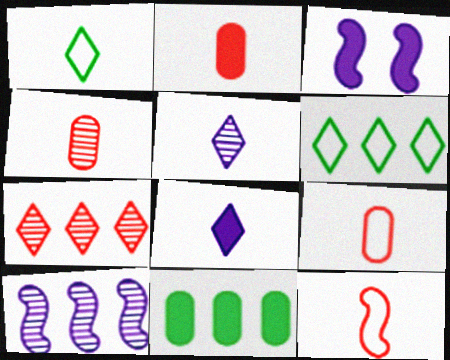[[2, 4, 9], 
[3, 4, 6]]